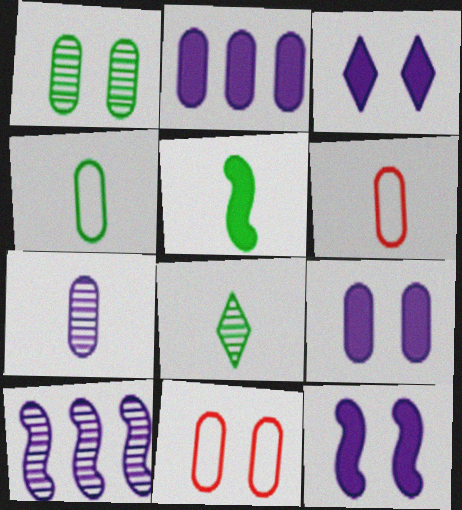[[1, 2, 6], 
[1, 9, 11], 
[3, 9, 12], 
[4, 5, 8]]